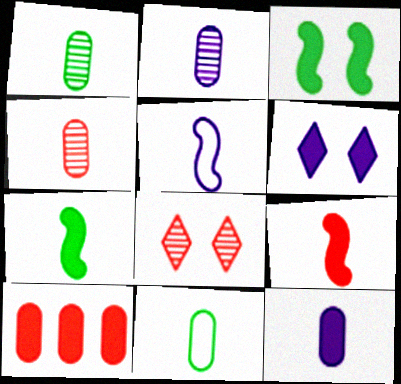[[1, 2, 4], 
[4, 11, 12], 
[6, 7, 10]]